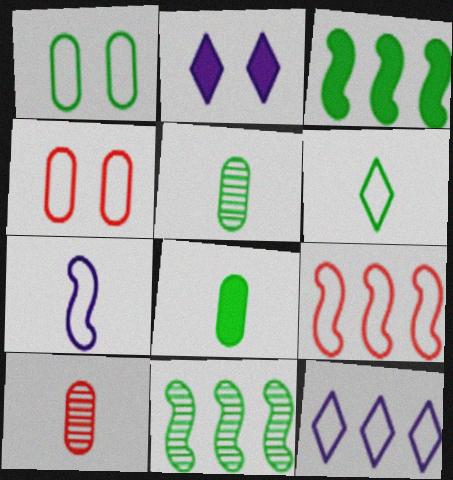[[2, 5, 9]]